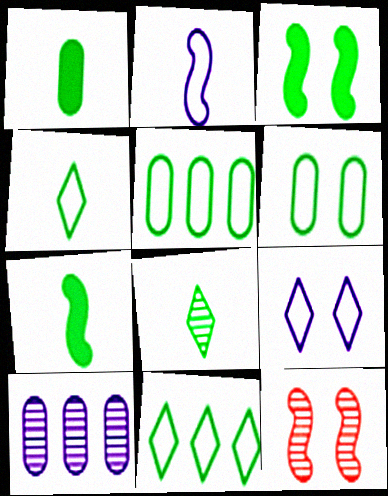[[3, 5, 8], 
[8, 10, 12]]